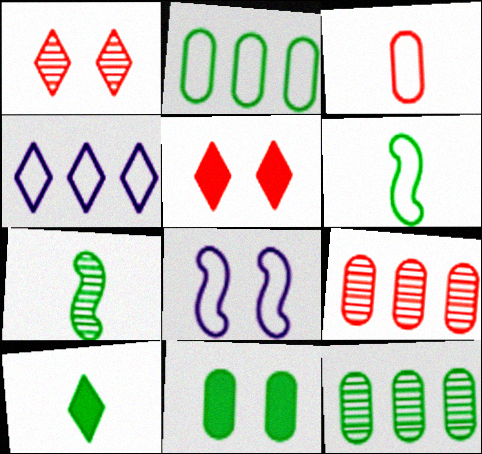[[1, 4, 10], 
[1, 8, 11], 
[8, 9, 10]]